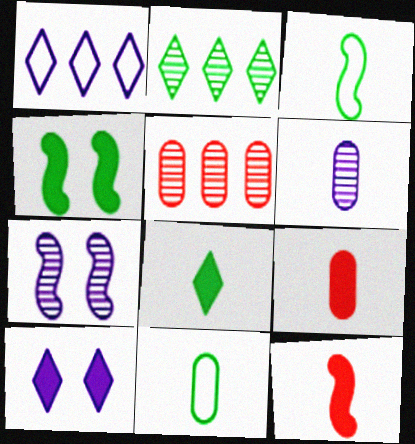[[2, 4, 11], 
[3, 5, 10], 
[6, 9, 11]]